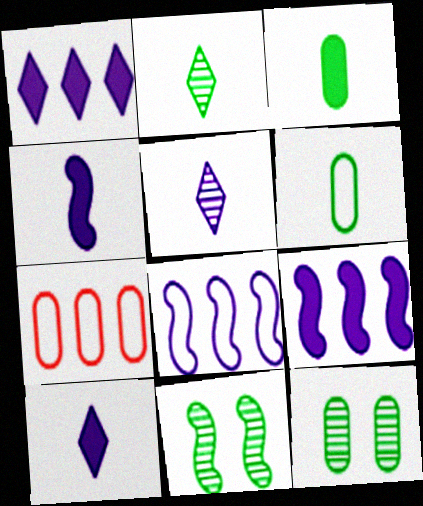[[7, 10, 11]]